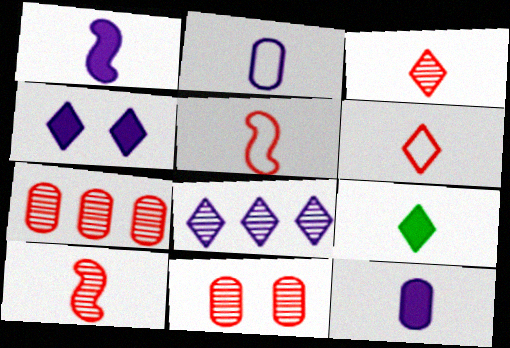[[2, 9, 10]]